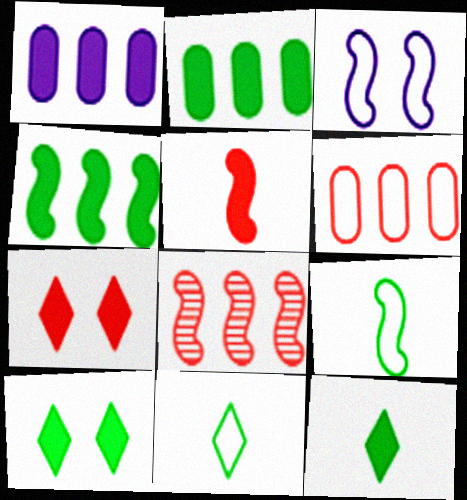[[1, 5, 10], 
[3, 6, 11]]